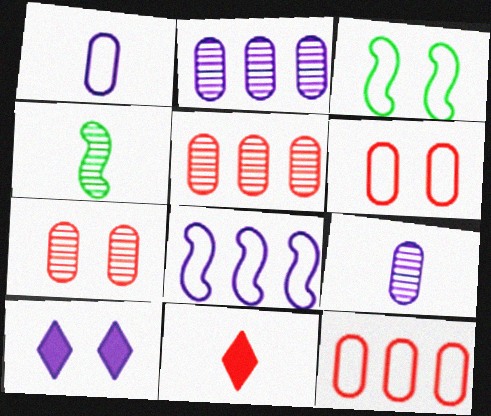[[1, 4, 11], 
[2, 3, 11], 
[3, 7, 10], 
[4, 10, 12], 
[8, 9, 10]]